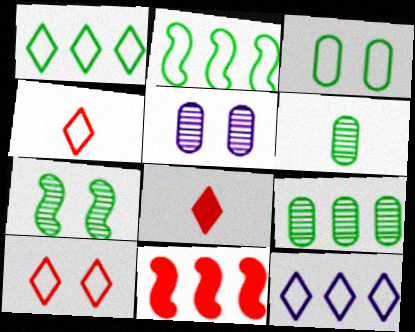[[2, 5, 8], 
[9, 11, 12]]